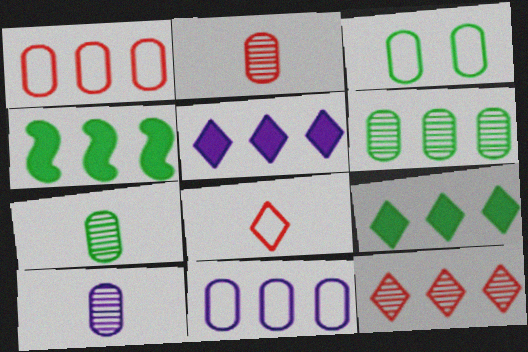[[2, 7, 10], 
[4, 11, 12]]